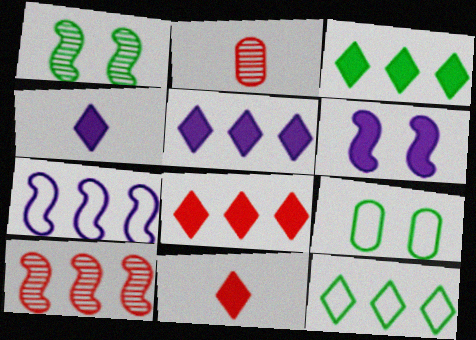[[2, 6, 12], 
[3, 5, 8], 
[4, 9, 10]]